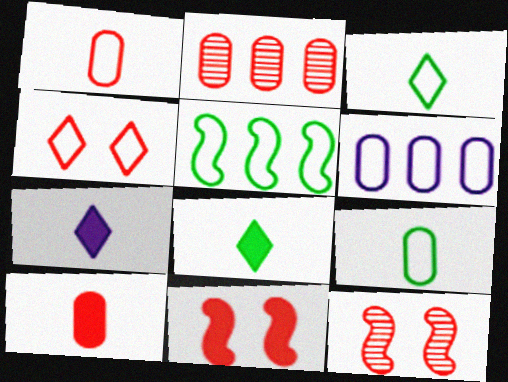[[6, 8, 12]]